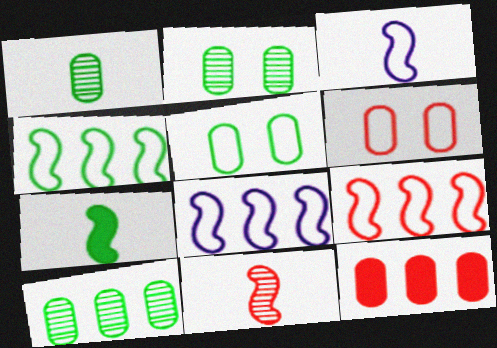[[1, 2, 10], 
[3, 7, 11], 
[4, 8, 9]]